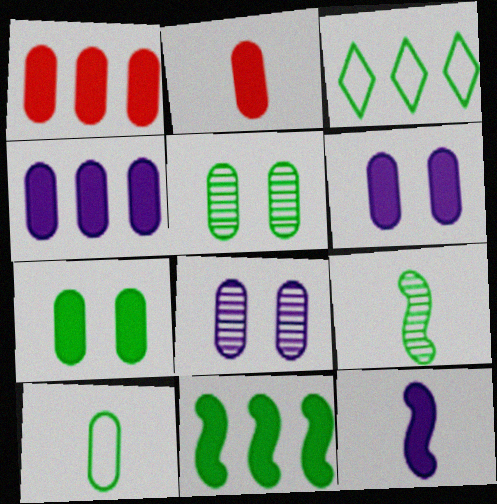[[1, 8, 10], 
[2, 4, 7], 
[3, 7, 9]]